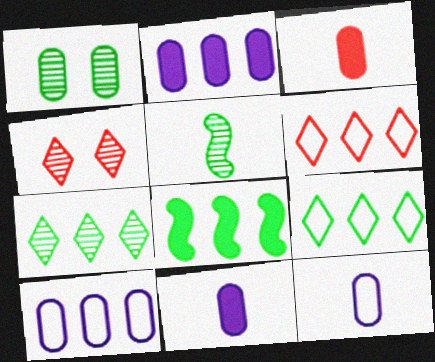[[1, 3, 10], 
[1, 5, 7], 
[4, 8, 12]]